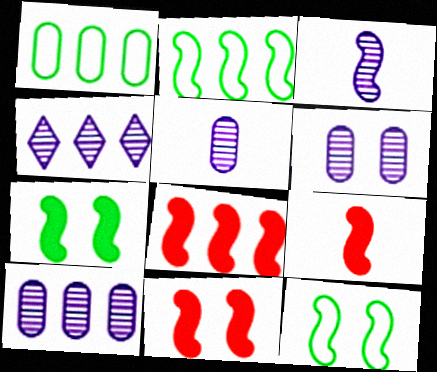[[1, 4, 8], 
[2, 3, 11], 
[3, 4, 6], 
[3, 8, 12], 
[5, 6, 10], 
[8, 9, 11]]